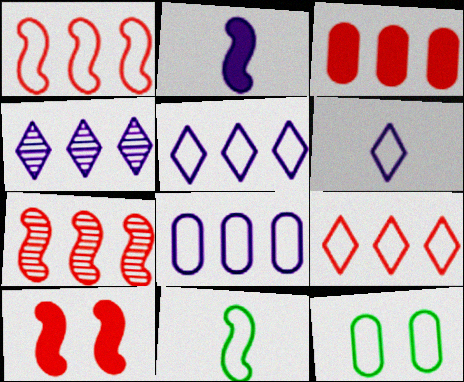[[1, 6, 12], 
[3, 7, 9]]